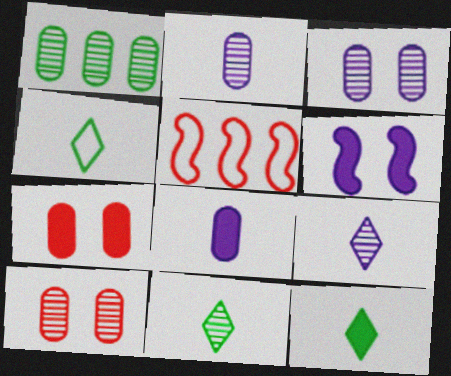[[1, 2, 10], 
[3, 5, 12], 
[4, 11, 12]]